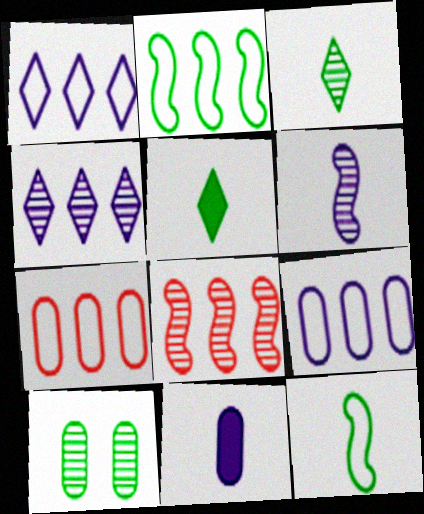[[1, 2, 7], 
[2, 5, 10], 
[7, 10, 11]]